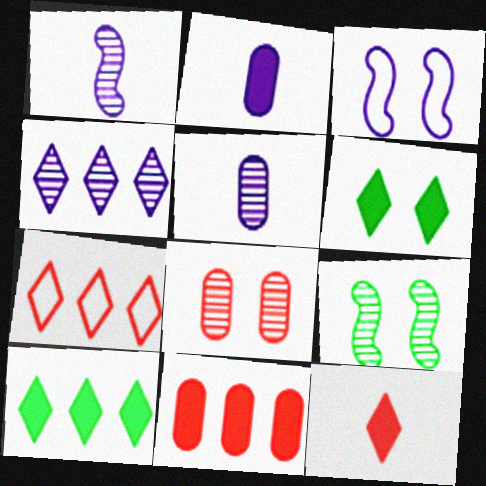[[2, 3, 4], 
[2, 7, 9], 
[3, 6, 8], 
[4, 7, 10]]